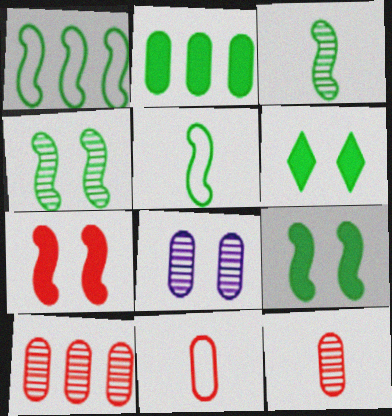[[1, 3, 9], 
[2, 8, 11]]